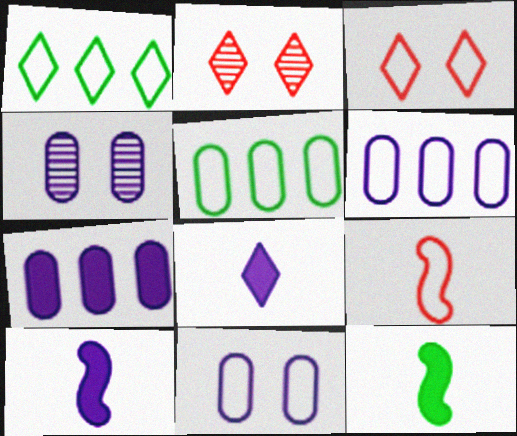[[1, 2, 8], 
[1, 9, 11], 
[2, 5, 10], 
[2, 6, 12]]